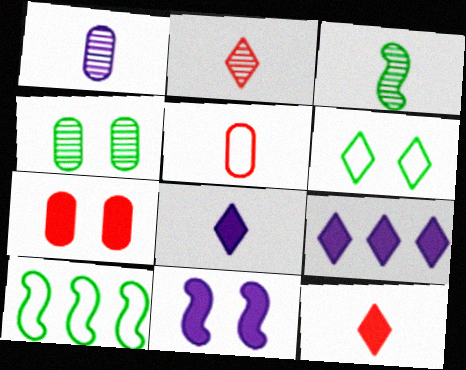[[1, 2, 3], 
[2, 6, 9], 
[3, 5, 8]]